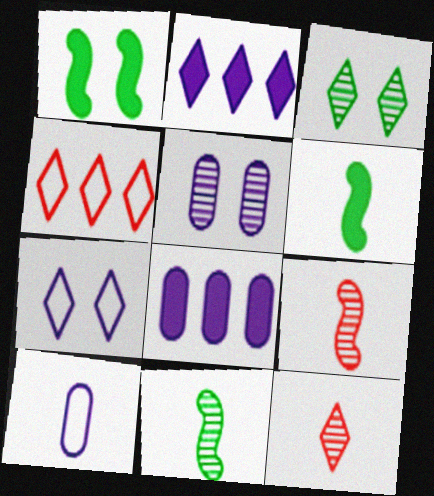[[4, 5, 6], 
[5, 8, 10], 
[6, 10, 12]]